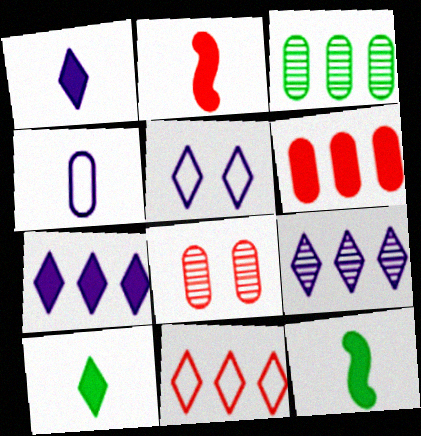[[1, 5, 9], 
[2, 3, 5], 
[2, 8, 11]]